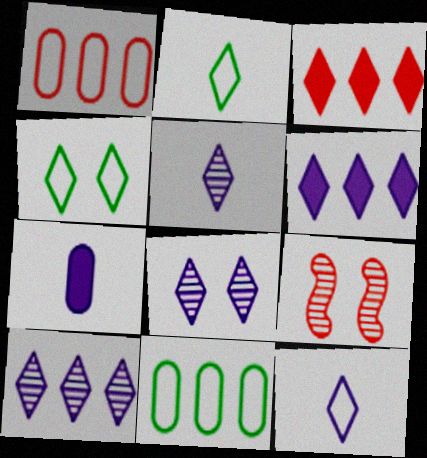[[2, 3, 8], 
[3, 4, 5], 
[5, 8, 10], 
[6, 8, 12]]